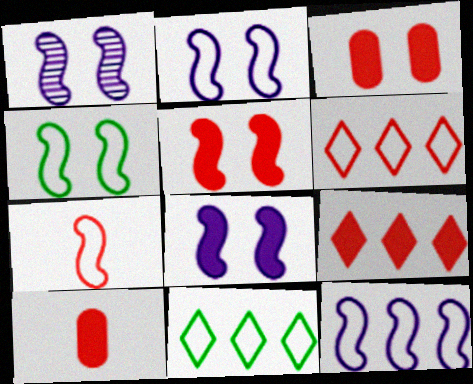[[1, 2, 8], 
[1, 4, 5], 
[1, 10, 11], 
[4, 7, 12], 
[5, 9, 10]]